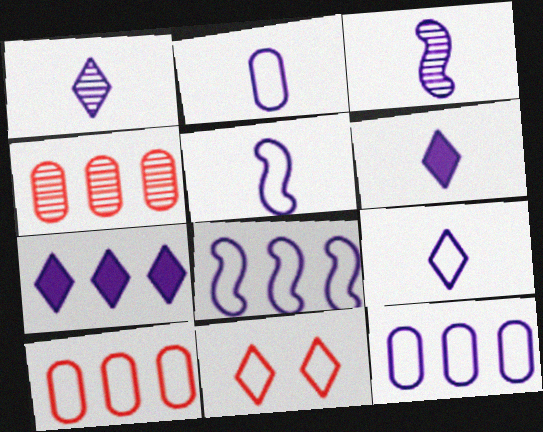[[1, 6, 9], 
[2, 3, 6], 
[2, 5, 9]]